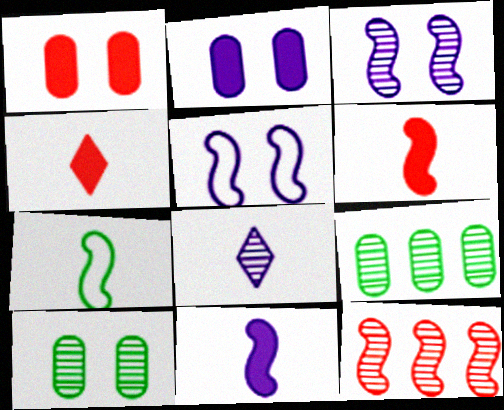[[4, 5, 9], 
[8, 10, 12]]